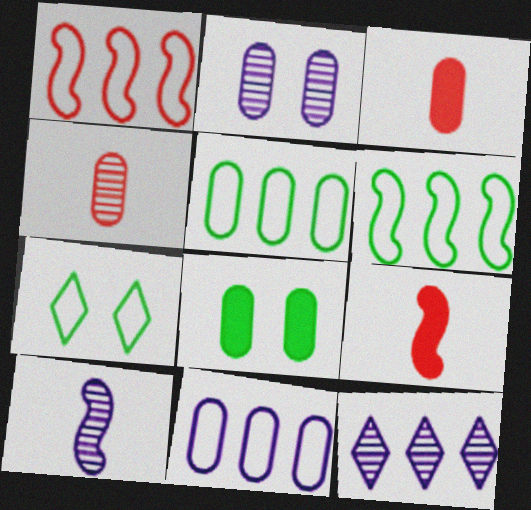[[2, 3, 5], 
[2, 10, 12], 
[4, 8, 11]]